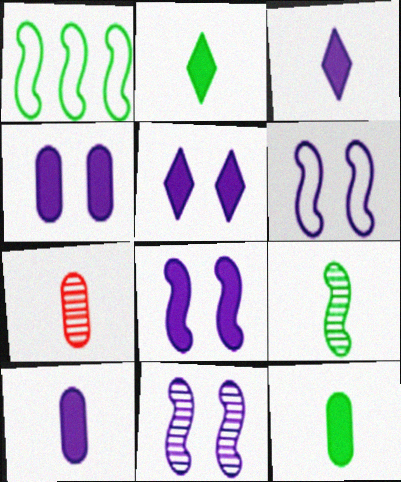[[1, 5, 7], 
[4, 5, 8], 
[6, 8, 11]]